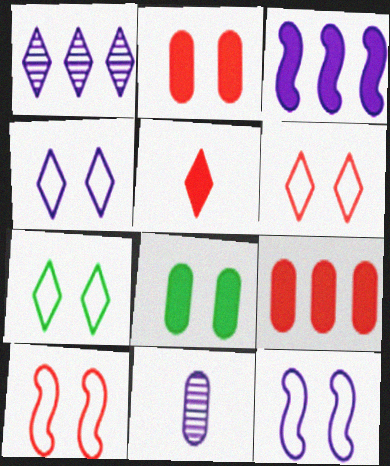[[1, 5, 7], 
[3, 4, 11], 
[3, 5, 8], 
[4, 6, 7]]